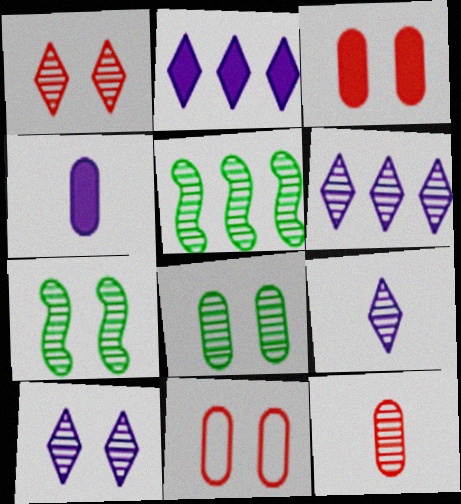[[5, 10, 12], 
[6, 7, 12], 
[6, 9, 10]]